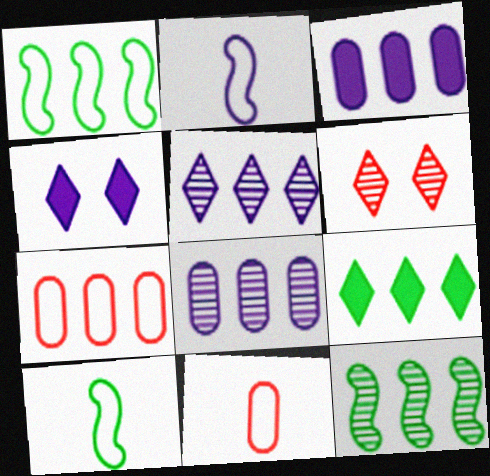[[2, 4, 8], 
[3, 6, 10], 
[4, 11, 12]]